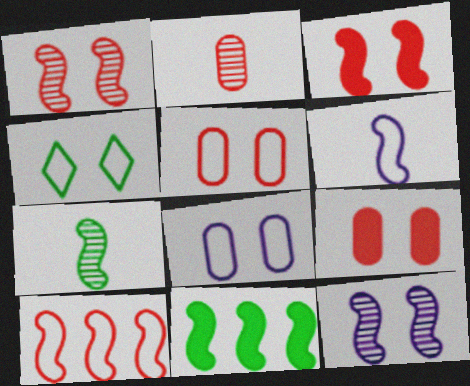[[1, 6, 11], 
[4, 9, 12]]